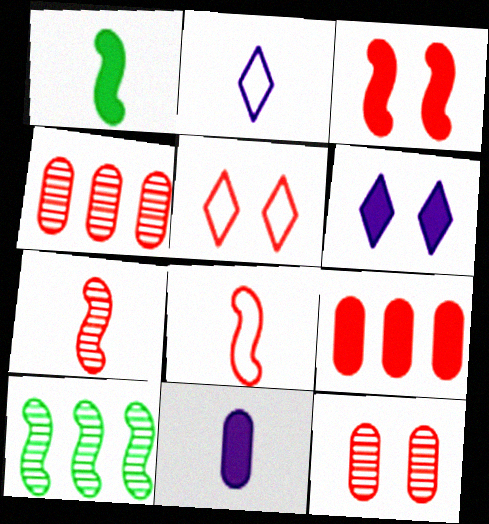[[1, 6, 9], 
[3, 5, 12], 
[5, 7, 9], 
[5, 10, 11]]